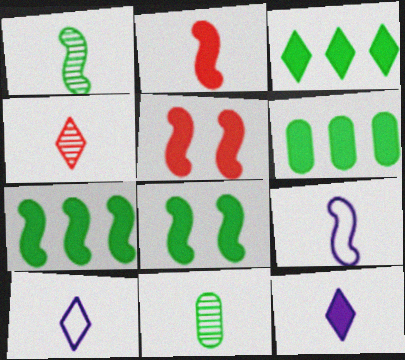[[1, 2, 9], 
[2, 10, 11], 
[3, 6, 7], 
[5, 6, 12]]